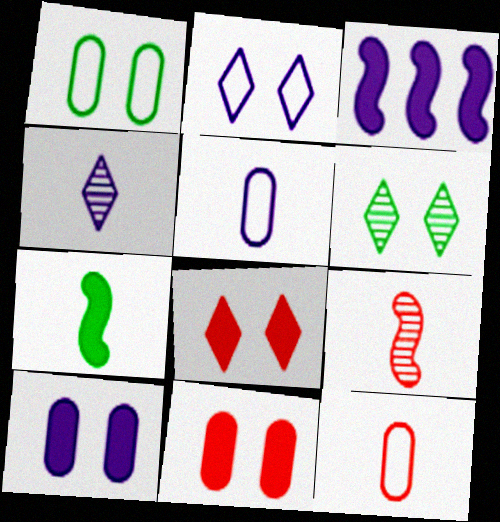[[2, 6, 8], 
[3, 6, 12], 
[4, 7, 12]]